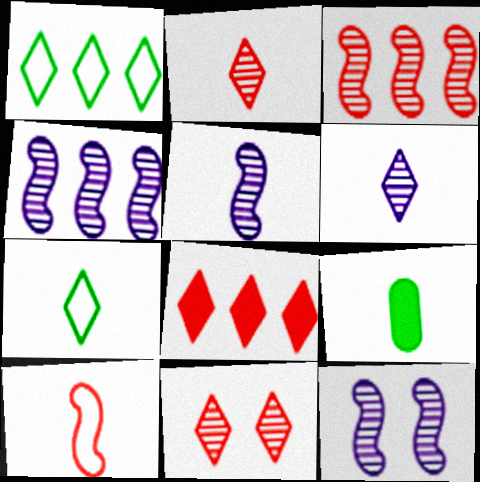[[4, 5, 12], 
[6, 9, 10]]